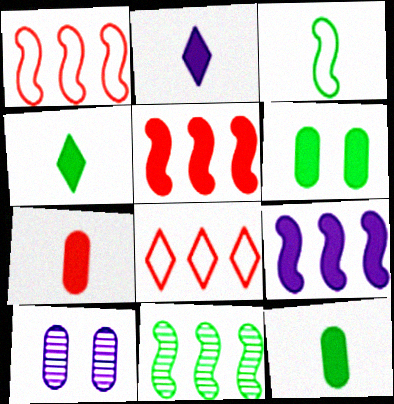[[1, 4, 10], 
[1, 9, 11], 
[2, 5, 6]]